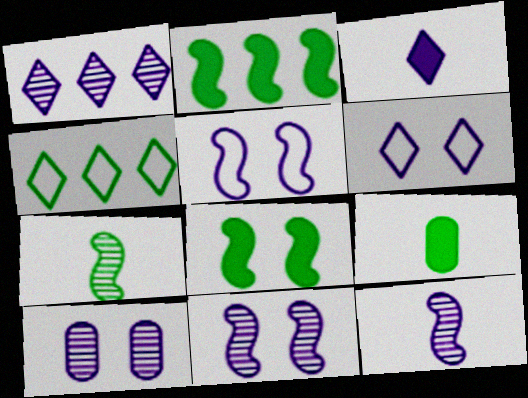[[1, 3, 6], 
[1, 10, 12]]